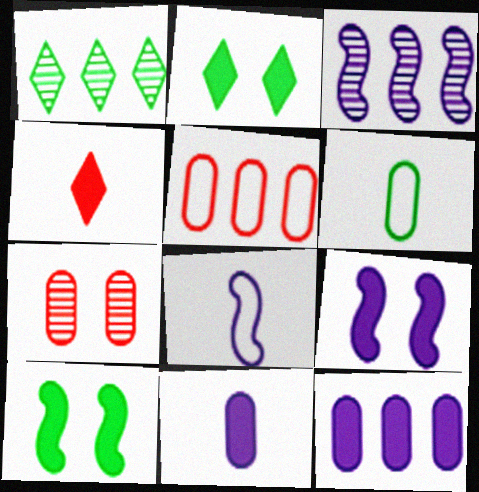[[1, 6, 10], 
[3, 8, 9], 
[4, 10, 12], 
[6, 7, 12]]